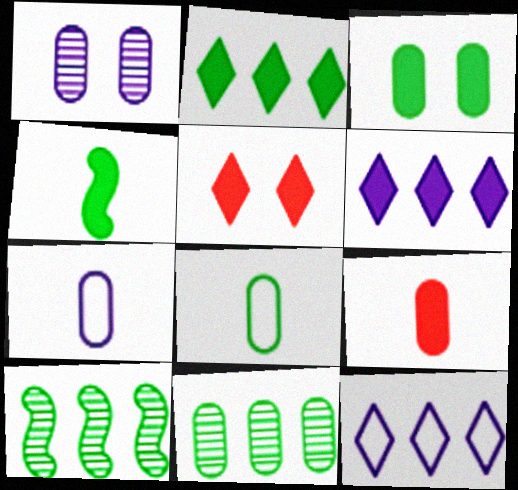[[2, 3, 4], 
[3, 8, 11], 
[5, 7, 10]]